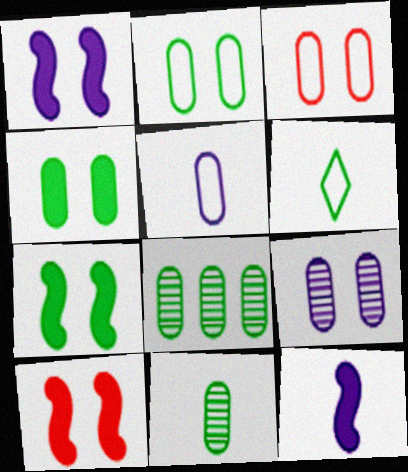[[1, 7, 10], 
[3, 4, 9], 
[6, 7, 8]]